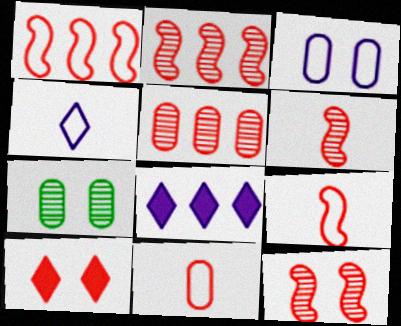[[2, 6, 12], 
[2, 10, 11], 
[5, 9, 10], 
[7, 8, 9]]